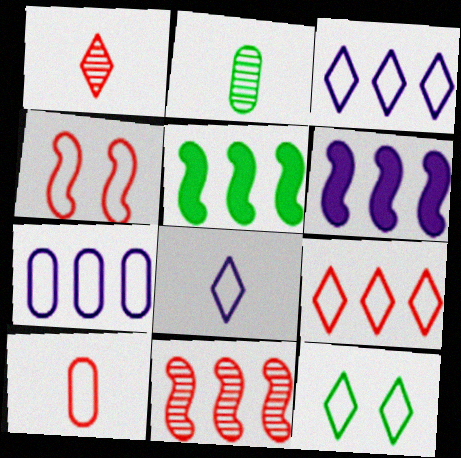[[2, 5, 12], 
[4, 9, 10], 
[8, 9, 12]]